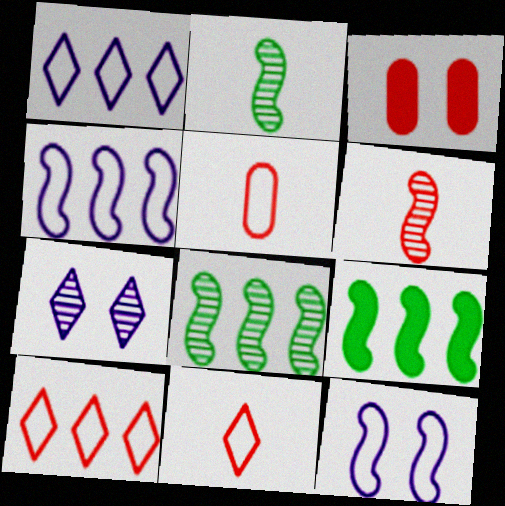[[1, 2, 3], 
[3, 6, 10], 
[5, 7, 9], 
[6, 9, 12]]